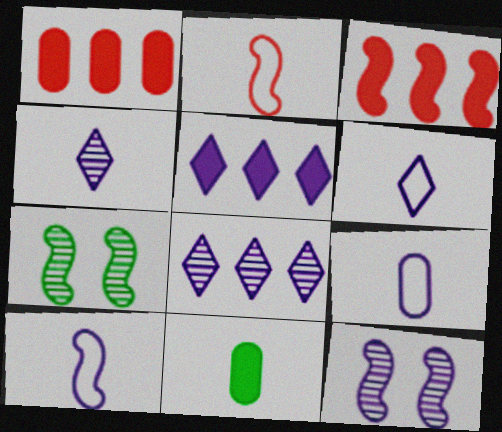[[1, 6, 7], 
[2, 4, 11], 
[3, 7, 10], 
[5, 9, 12], 
[6, 9, 10]]